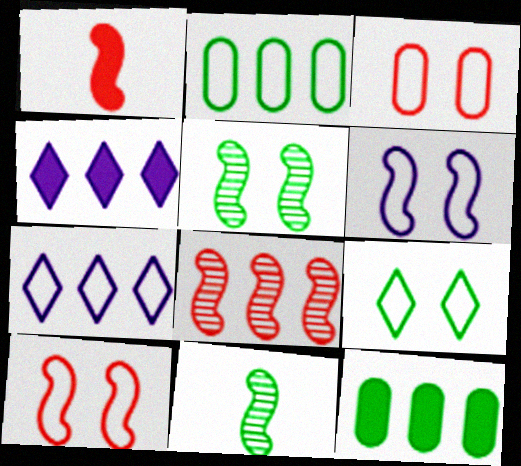[[1, 8, 10], 
[2, 4, 8], 
[3, 4, 11], 
[3, 6, 9], 
[7, 8, 12], 
[9, 11, 12]]